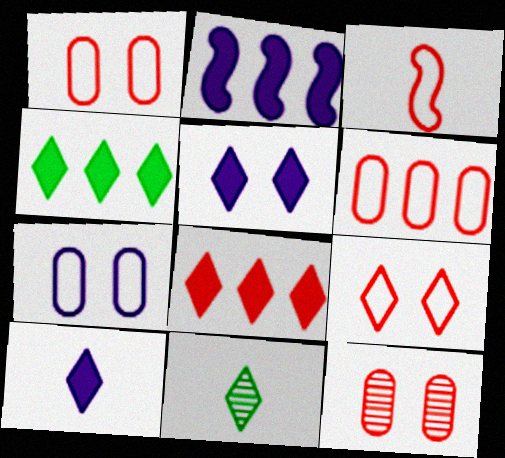[[1, 2, 11], 
[3, 6, 9], 
[3, 8, 12]]